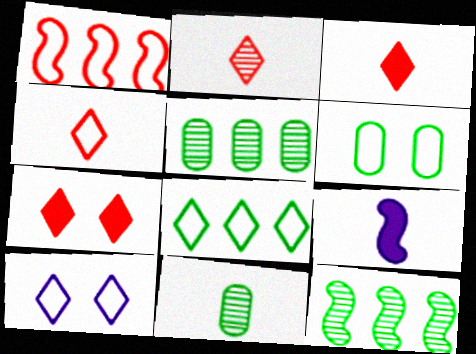[[2, 3, 4], 
[4, 8, 10], 
[4, 9, 11]]